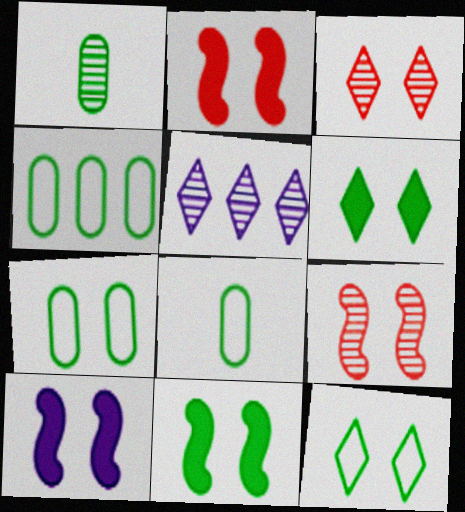[[1, 5, 9], 
[2, 5, 8], 
[2, 10, 11], 
[3, 7, 10], 
[4, 7, 8]]